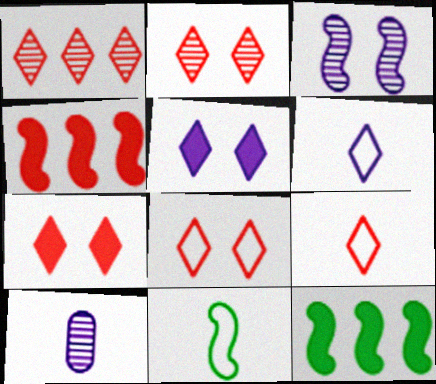[[1, 7, 9], 
[2, 7, 8], 
[3, 4, 11], 
[8, 10, 12]]